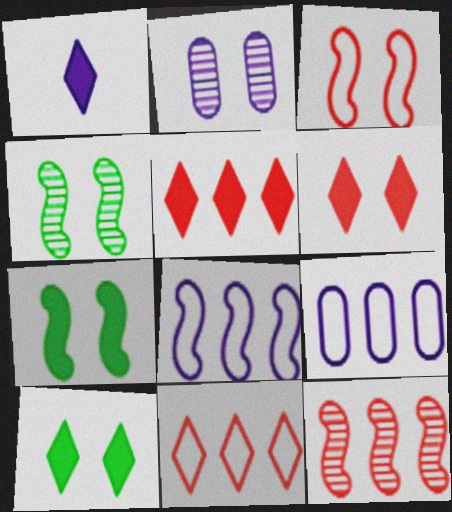[[1, 2, 8], 
[1, 5, 10], 
[2, 3, 10]]